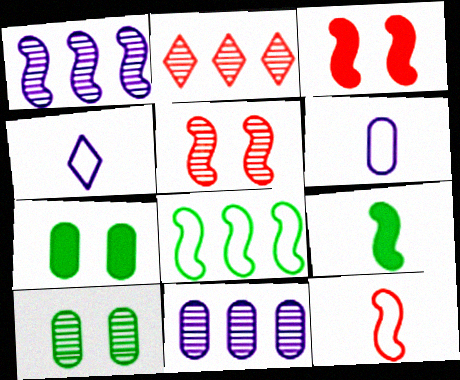[]